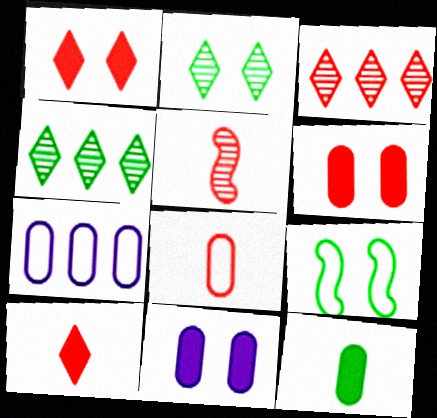[[4, 9, 12], 
[5, 8, 10]]